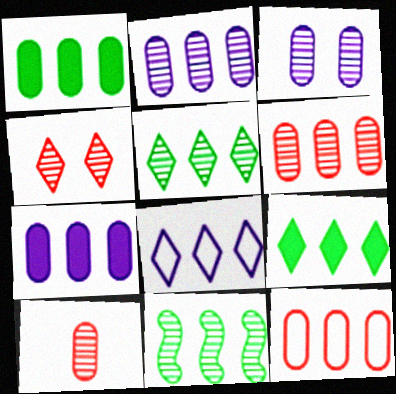[[1, 2, 12]]